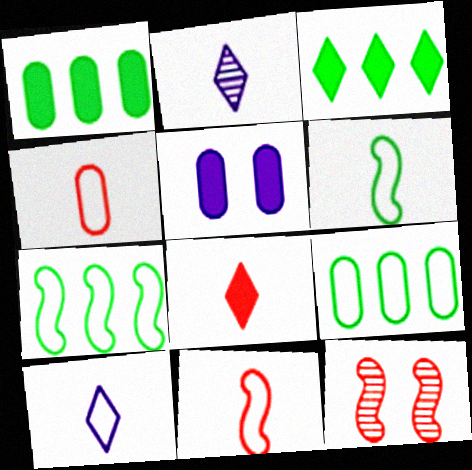[[1, 10, 12], 
[4, 6, 10]]